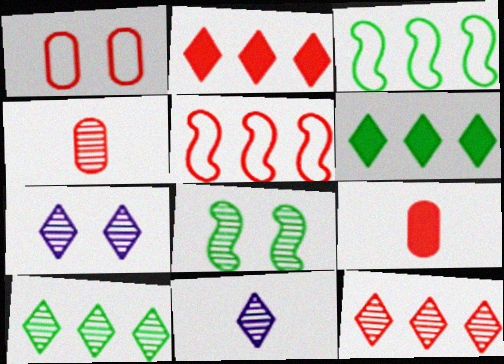[[3, 7, 9]]